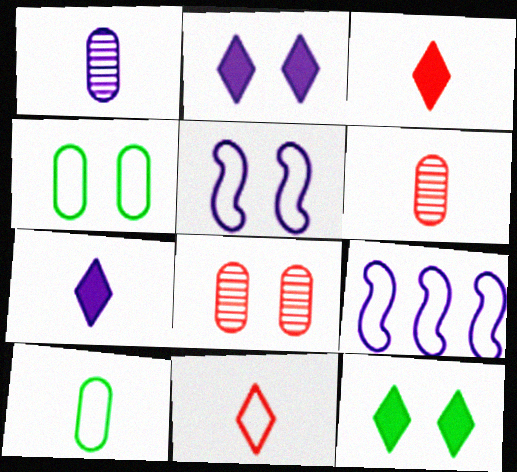[[1, 2, 9], 
[4, 9, 11], 
[5, 8, 12], 
[6, 9, 12]]